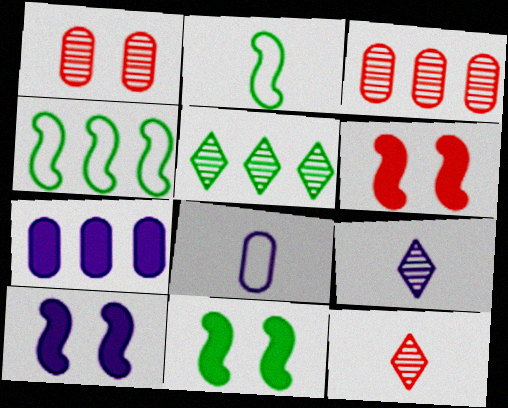[[5, 6, 8], 
[6, 10, 11]]